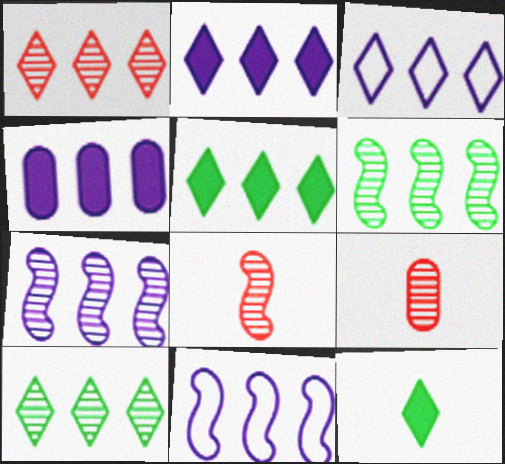[[1, 3, 5], 
[3, 4, 7]]